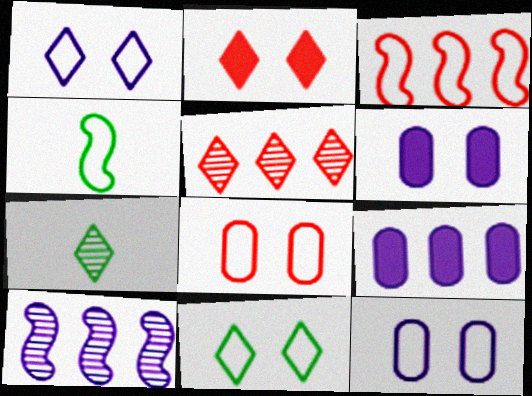[[3, 6, 7], 
[4, 5, 6]]